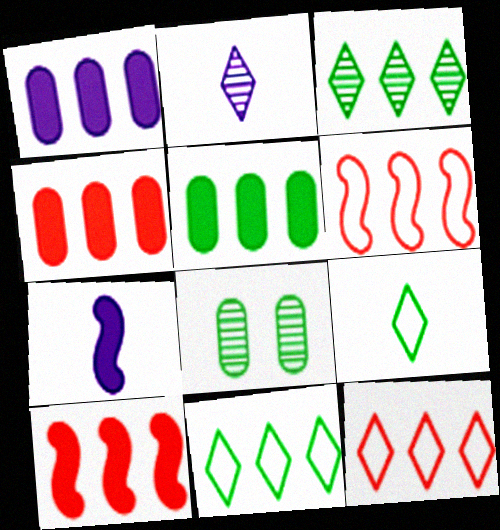[[1, 3, 6], 
[1, 4, 5], 
[7, 8, 12]]